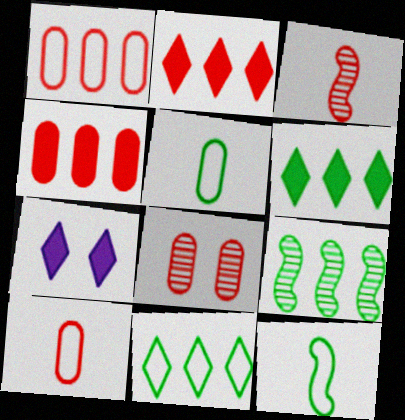[[4, 8, 10], 
[7, 9, 10]]